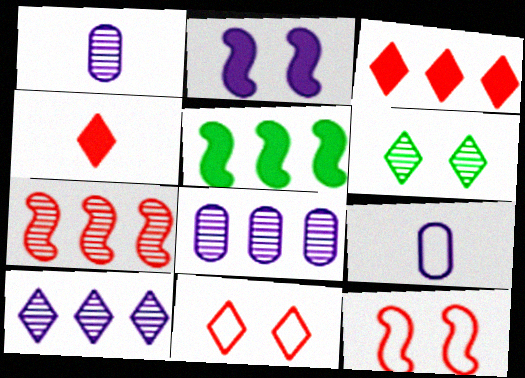[[1, 5, 11], 
[1, 6, 7], 
[2, 9, 10]]